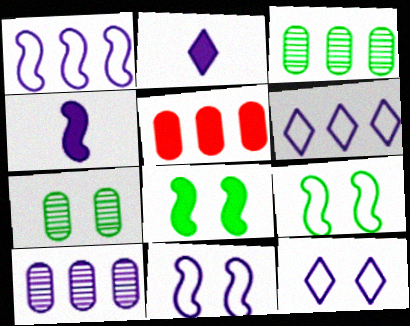[[2, 5, 8], 
[2, 10, 11], 
[4, 10, 12]]